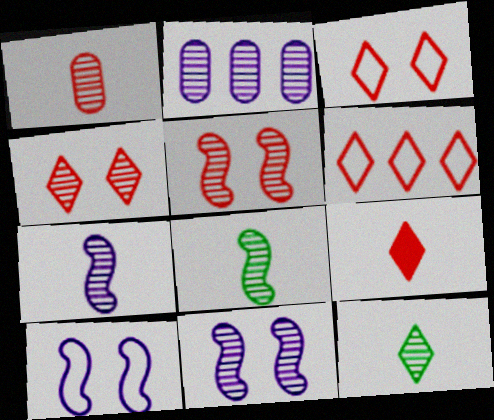[[1, 7, 12], 
[2, 4, 8], 
[2, 5, 12], 
[4, 6, 9]]